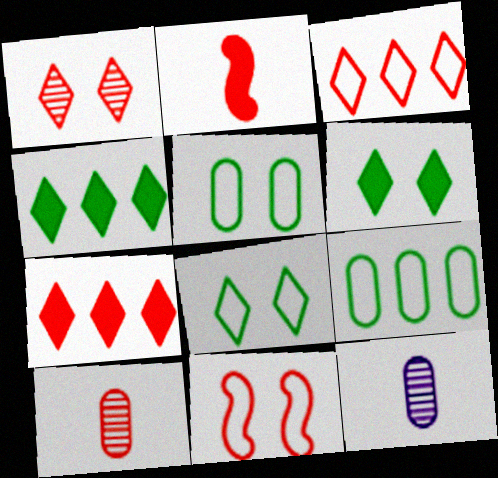[[4, 11, 12], 
[7, 10, 11]]